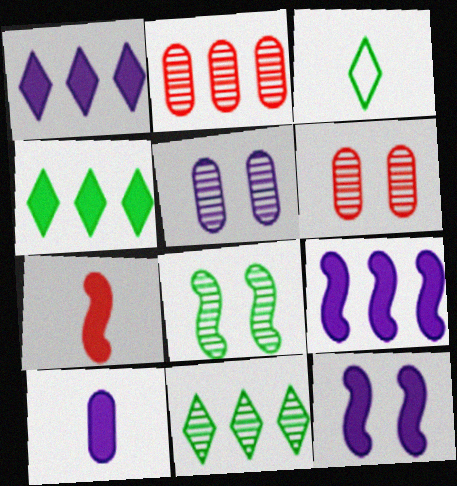[[1, 10, 12], 
[2, 3, 12], 
[3, 6, 9]]